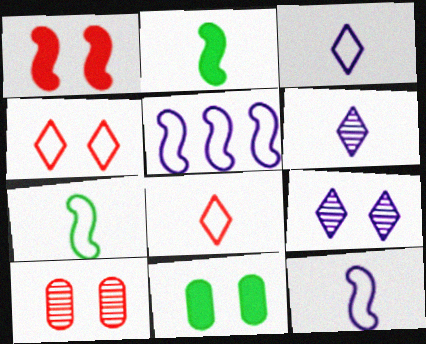[[1, 4, 10]]